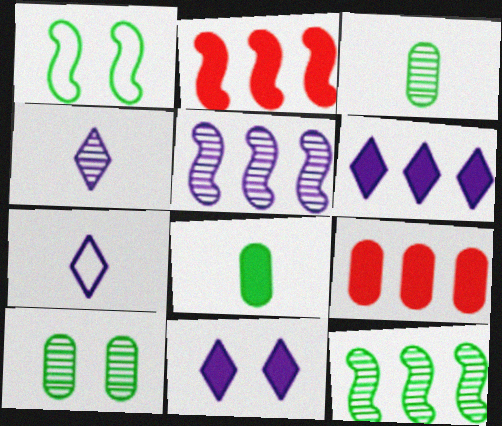[[1, 4, 9], 
[2, 7, 10], 
[2, 8, 11]]